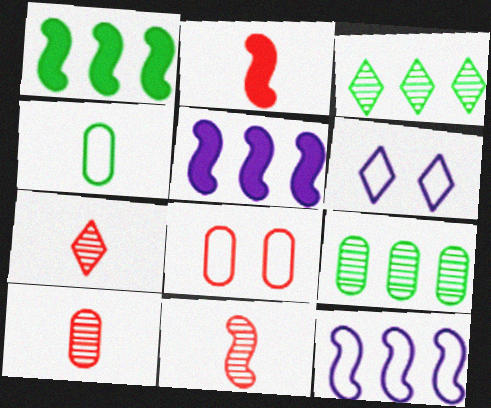[[1, 6, 10], 
[2, 6, 9], 
[7, 10, 11]]